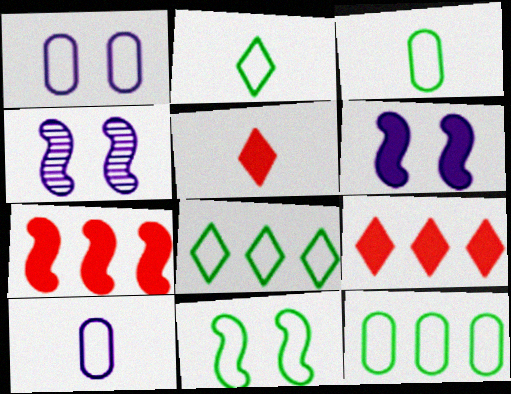[[2, 11, 12], 
[3, 4, 9], 
[3, 8, 11], 
[4, 5, 12]]